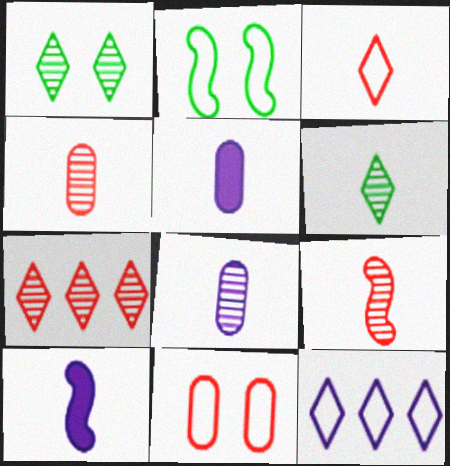[[2, 5, 7], 
[6, 8, 9]]